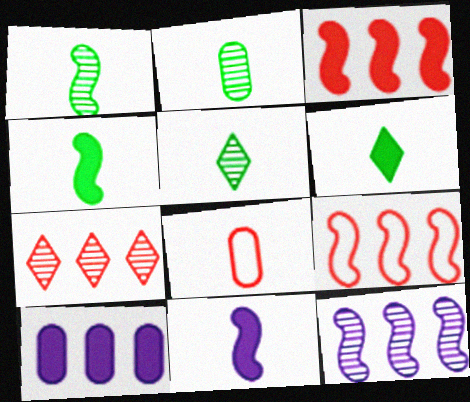[[1, 2, 5], 
[5, 8, 11]]